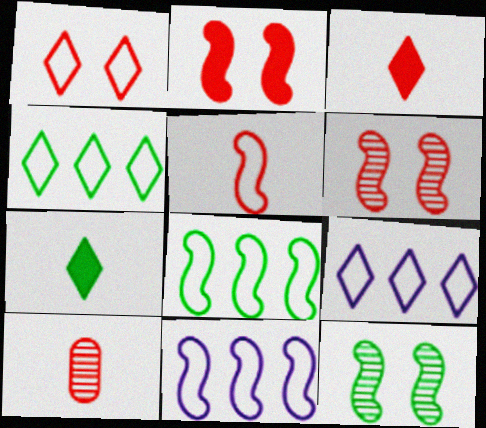[[3, 5, 10]]